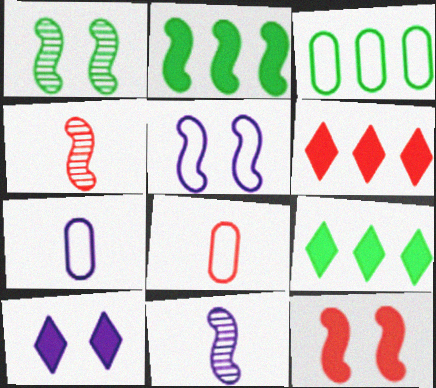[[1, 5, 12], 
[1, 6, 7], 
[2, 4, 5], 
[3, 4, 10]]